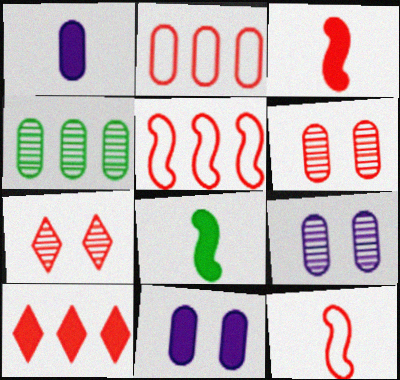[[2, 3, 7], 
[6, 10, 12], 
[8, 10, 11]]